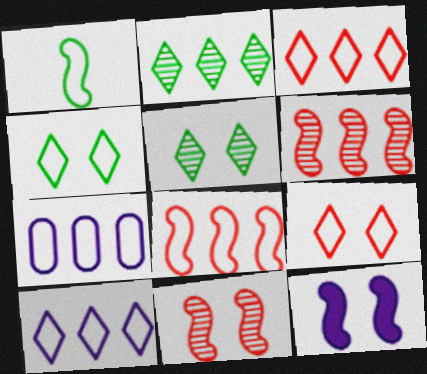[[1, 6, 12], 
[1, 7, 9]]